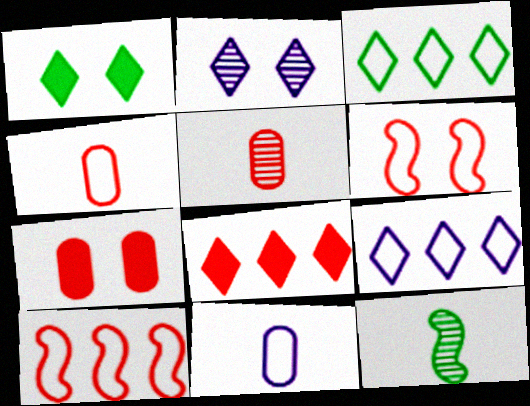[[3, 6, 11], 
[5, 6, 8], 
[7, 9, 12]]